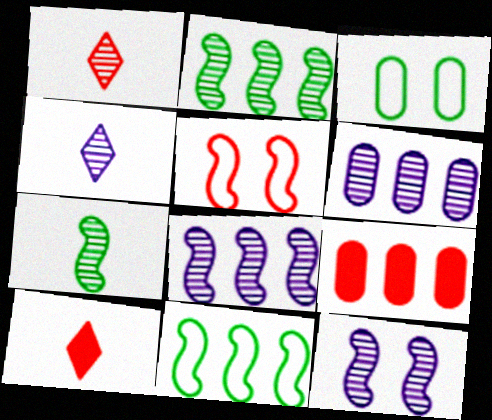[[1, 5, 9], 
[3, 8, 10], 
[4, 6, 12]]